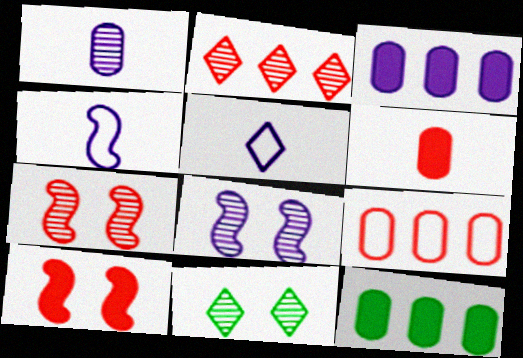[[3, 5, 8], 
[5, 7, 12]]